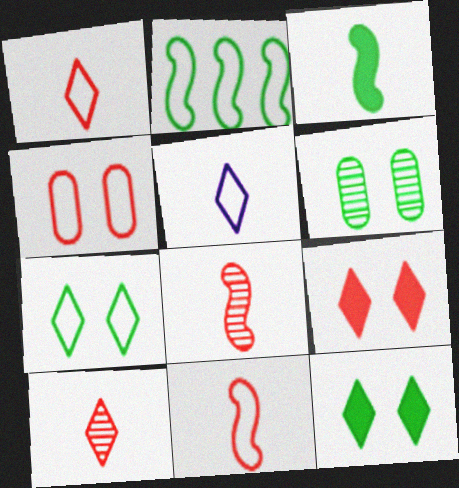[[2, 4, 5]]